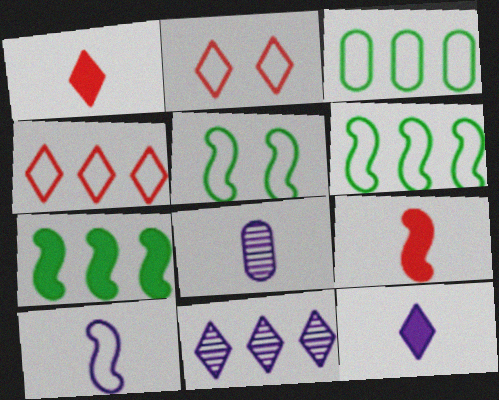[[2, 3, 10], 
[2, 7, 8], 
[8, 10, 12]]